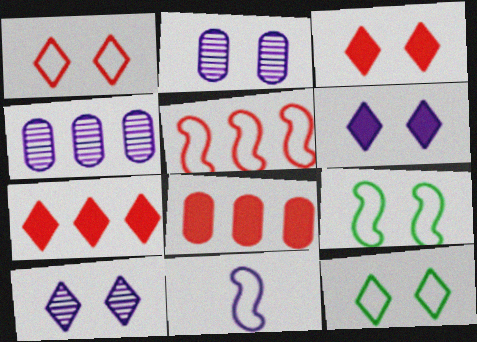[[2, 3, 9], 
[3, 10, 12], 
[4, 6, 11], 
[5, 9, 11]]